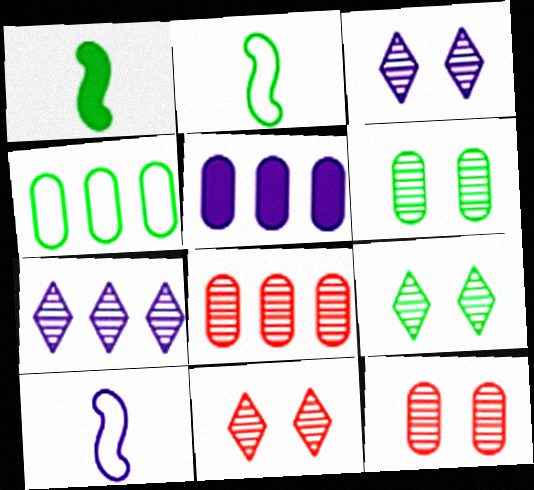[[1, 4, 9], 
[2, 5, 11], 
[3, 5, 10], 
[3, 9, 11], 
[4, 5, 8]]